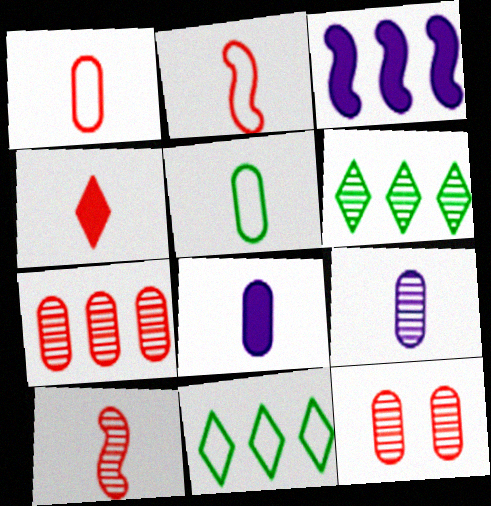[[1, 4, 10], 
[3, 7, 11]]